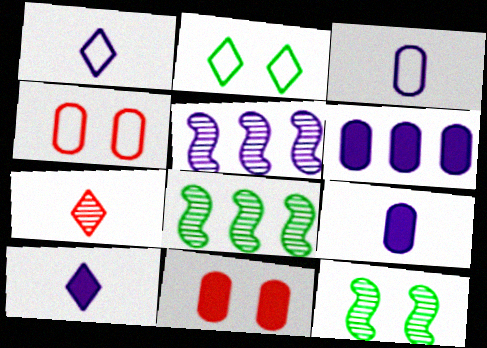[[1, 8, 11], 
[4, 8, 10]]